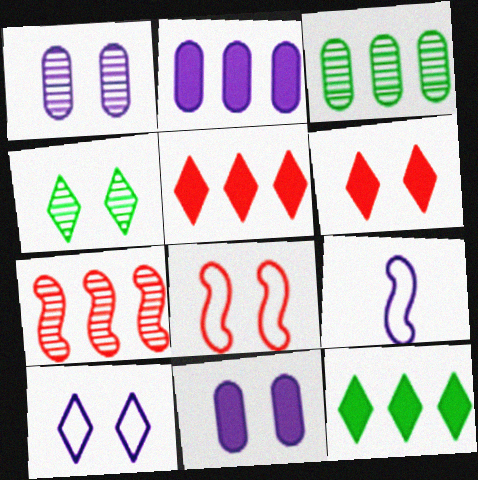[[3, 6, 9], 
[4, 6, 10], 
[4, 8, 11]]